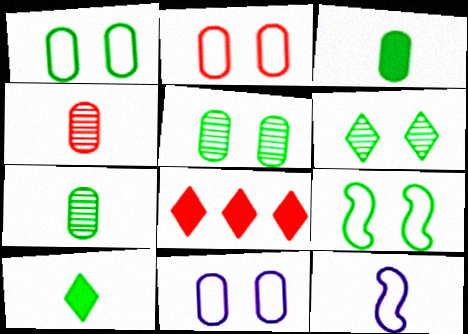[[1, 2, 11], 
[4, 10, 12], 
[5, 8, 12]]